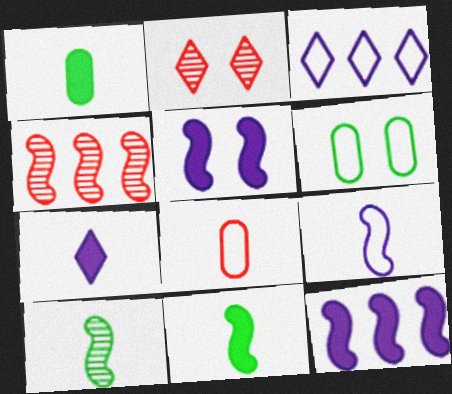[[2, 5, 6], 
[4, 6, 7], 
[7, 8, 10]]